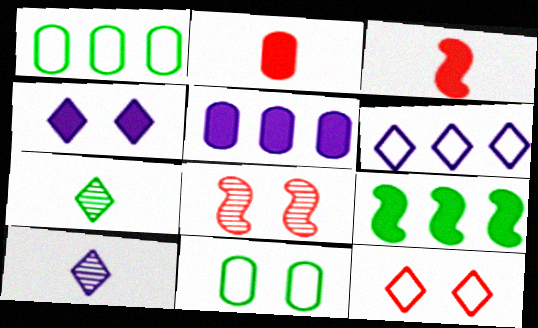[[2, 4, 9], 
[4, 6, 10], 
[4, 8, 11], 
[7, 9, 11]]